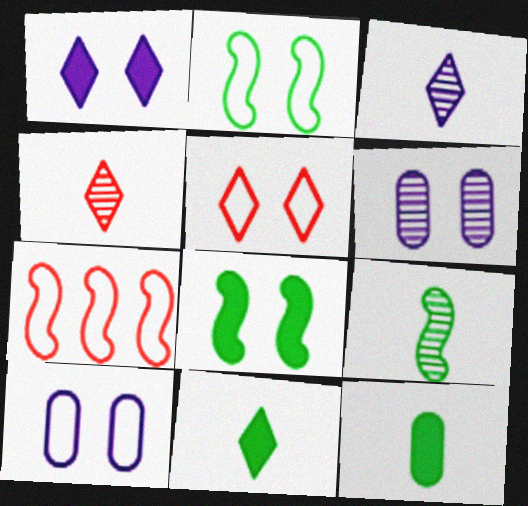[[2, 5, 10], 
[5, 6, 8], 
[6, 7, 11]]